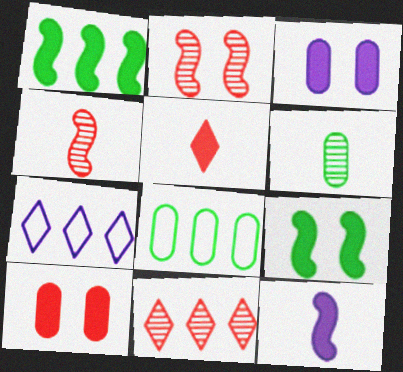[[1, 3, 5]]